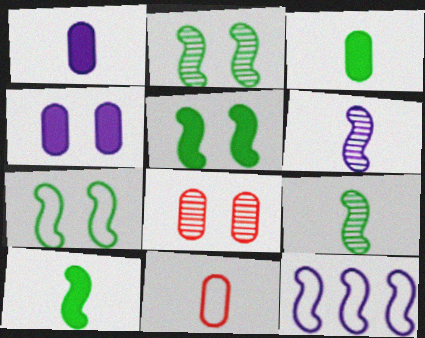[[2, 5, 7]]